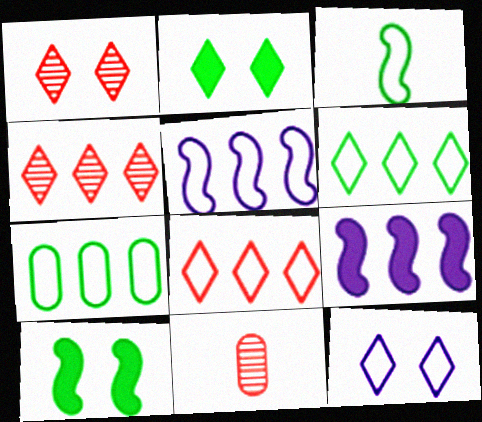[[1, 2, 12], 
[2, 5, 11], 
[4, 7, 9], 
[5, 7, 8]]